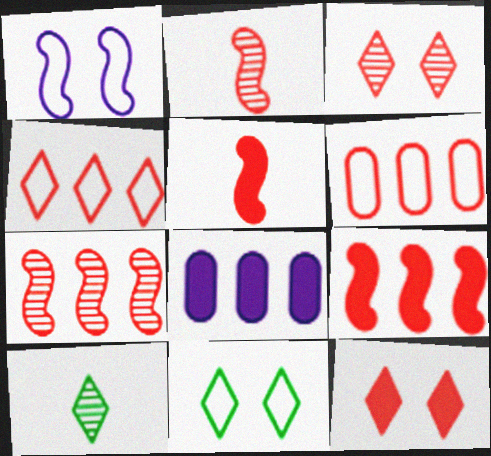[[2, 6, 12], 
[2, 8, 11], 
[3, 5, 6]]